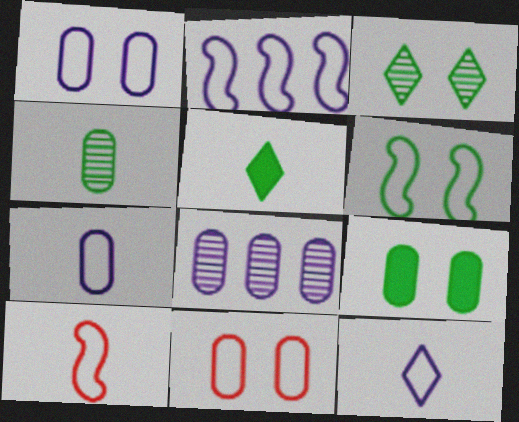[[1, 2, 12], 
[2, 6, 10], 
[3, 6, 9]]